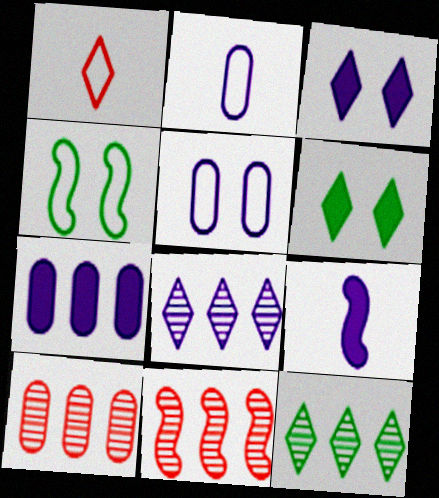[[1, 3, 12], 
[1, 6, 8], 
[2, 6, 11], 
[3, 7, 9], 
[4, 9, 11], 
[5, 8, 9]]